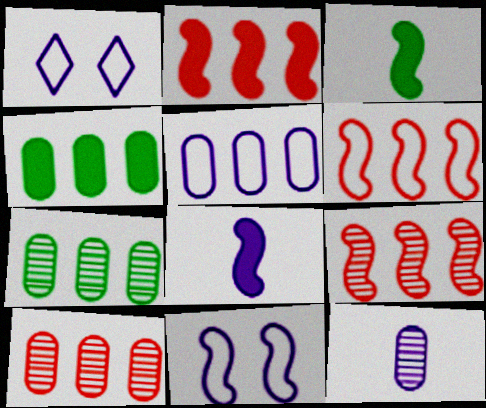[[1, 3, 10], 
[2, 6, 9], 
[3, 9, 11], 
[4, 5, 10]]